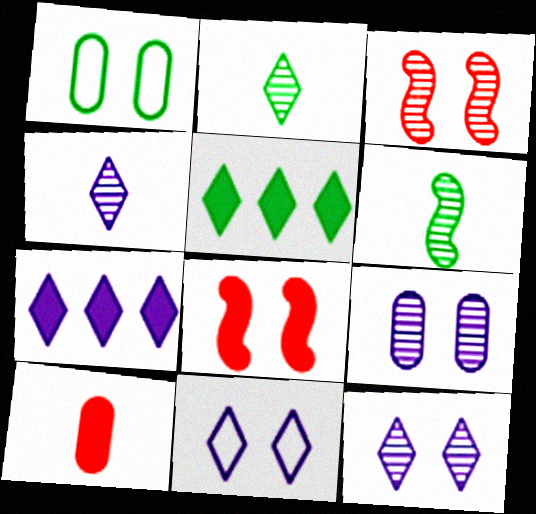[[1, 5, 6], 
[1, 8, 12], 
[4, 7, 11]]